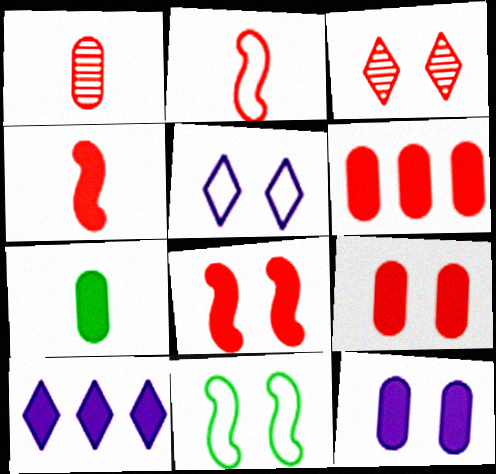[[1, 10, 11], 
[2, 3, 6], 
[3, 11, 12], 
[6, 7, 12], 
[7, 8, 10]]